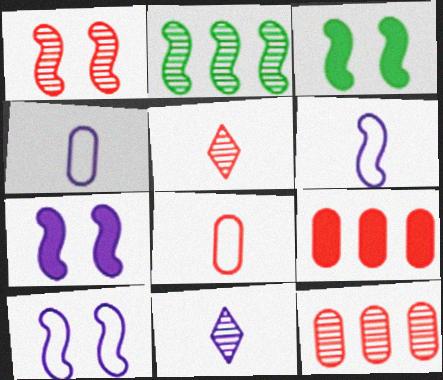[[1, 3, 10], 
[1, 5, 12]]